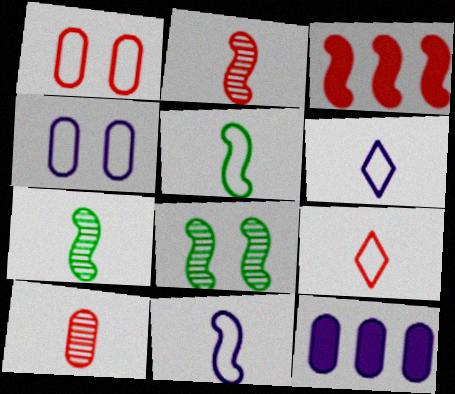[[3, 8, 11], 
[8, 9, 12]]